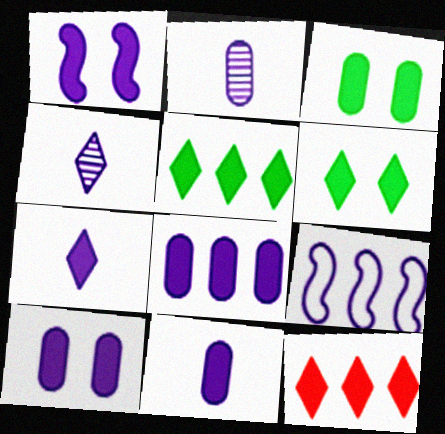[[1, 7, 8], 
[4, 9, 10], 
[6, 7, 12], 
[8, 10, 11]]